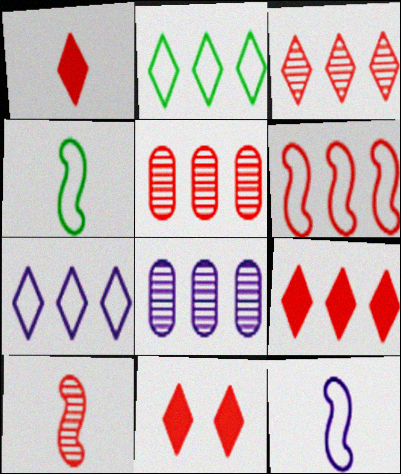[[1, 9, 11], 
[4, 8, 11], 
[5, 6, 9]]